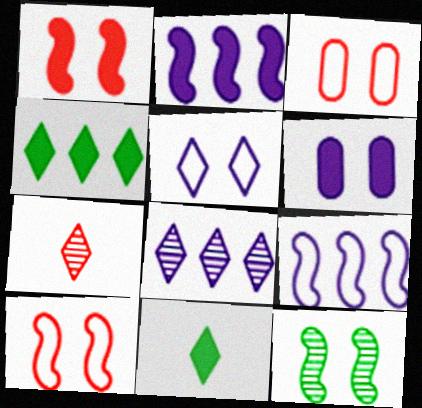[[4, 5, 7]]